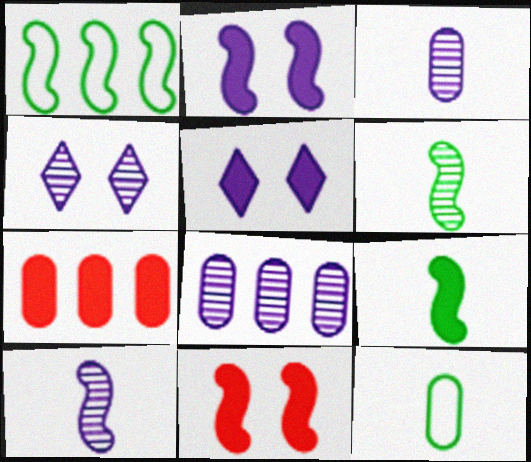[[1, 10, 11], 
[4, 8, 10], 
[5, 7, 9]]